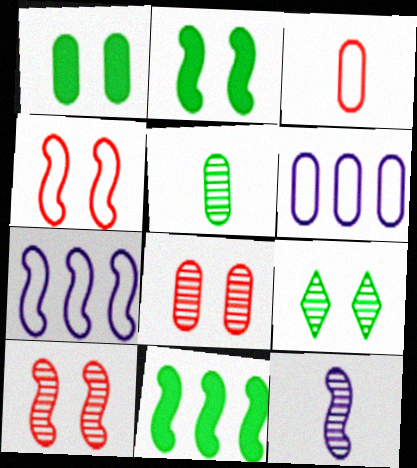[[4, 11, 12]]